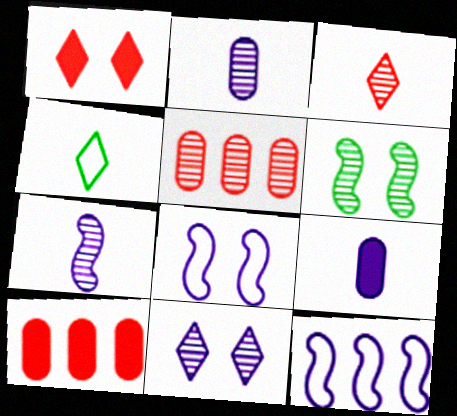[[9, 11, 12]]